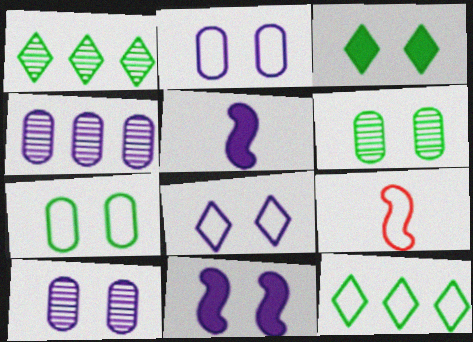[[2, 9, 12], 
[3, 4, 9], 
[4, 5, 8], 
[8, 10, 11]]